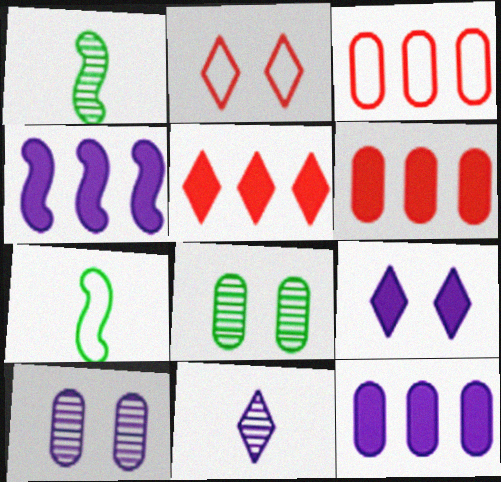[[1, 2, 12], 
[1, 3, 9], 
[5, 7, 10]]